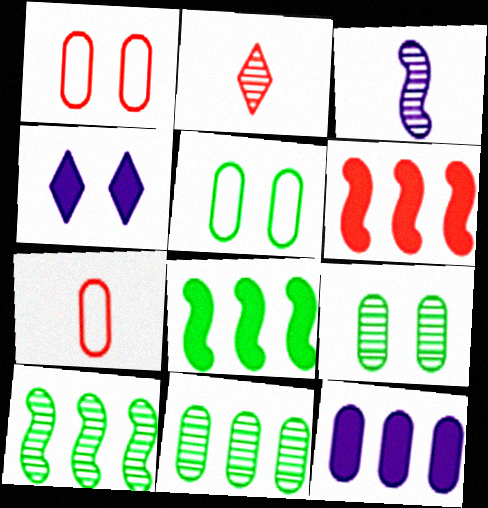[[1, 2, 6], 
[4, 7, 10], 
[7, 9, 12]]